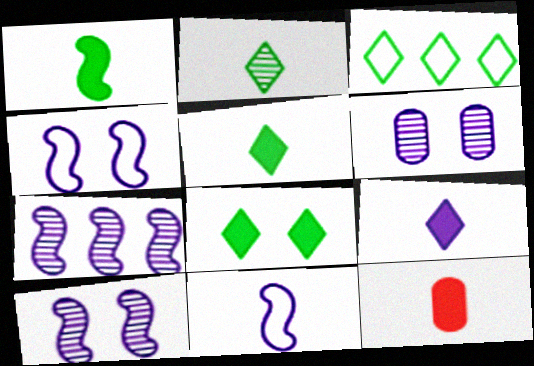[[1, 9, 12], 
[2, 3, 8], 
[2, 11, 12], 
[3, 10, 12]]